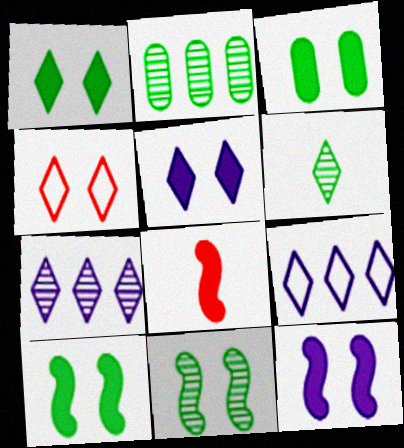[[1, 3, 10], 
[2, 6, 11]]